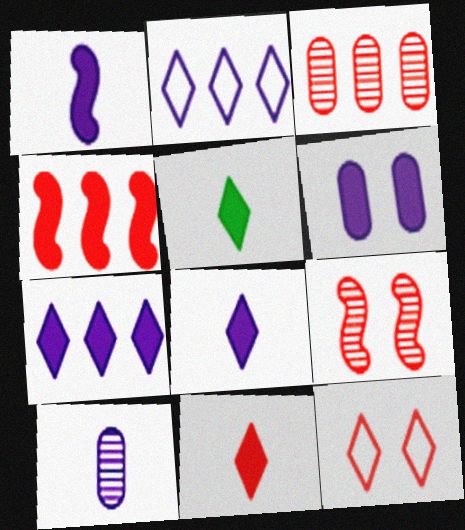[[1, 6, 7], 
[4, 5, 6], 
[5, 8, 11]]